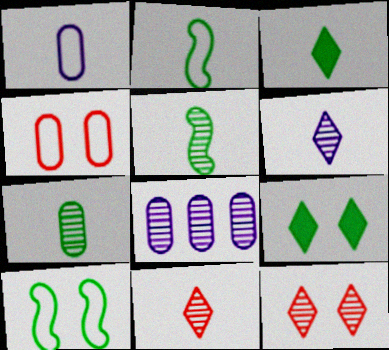[[2, 3, 7], 
[5, 8, 12]]